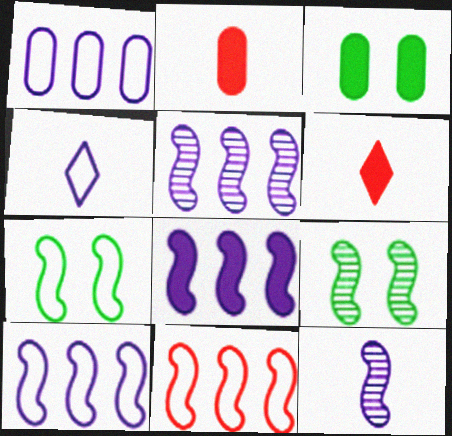[[1, 6, 9], 
[3, 6, 8], 
[5, 8, 10]]